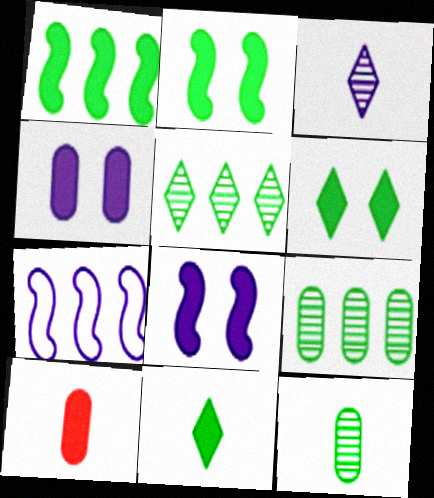[[3, 4, 7]]